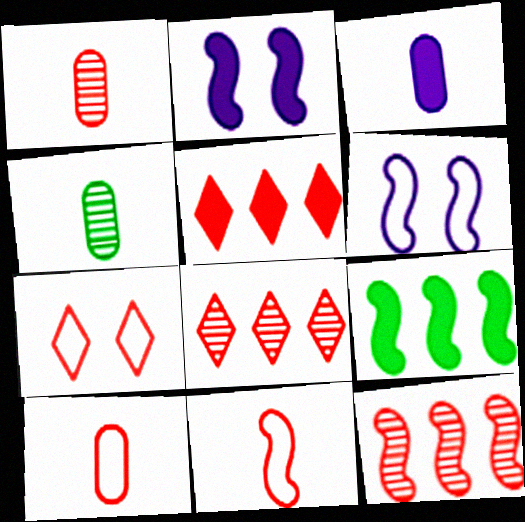[[3, 4, 10], 
[4, 5, 6]]